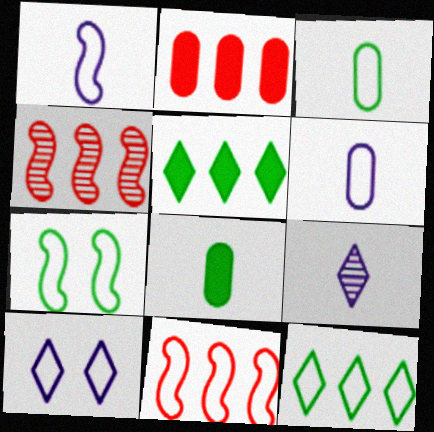[[1, 7, 11], 
[2, 7, 9], 
[3, 7, 12], 
[3, 10, 11], 
[4, 8, 10]]